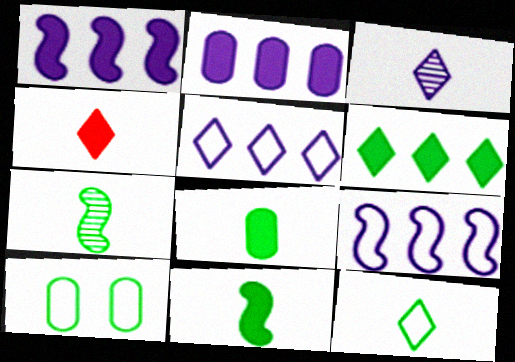[[3, 4, 12], 
[6, 7, 10], 
[7, 8, 12]]